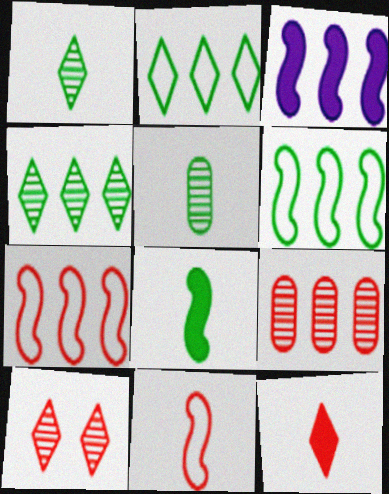[[2, 3, 9]]